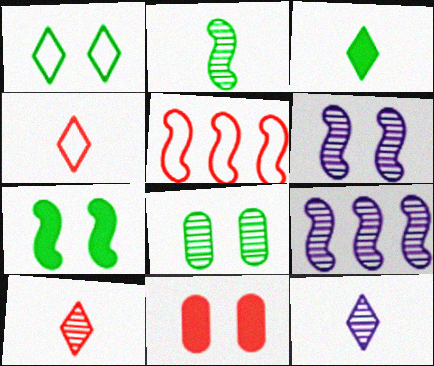[[1, 6, 11], 
[1, 7, 8], 
[3, 4, 12], 
[5, 10, 11], 
[8, 9, 10]]